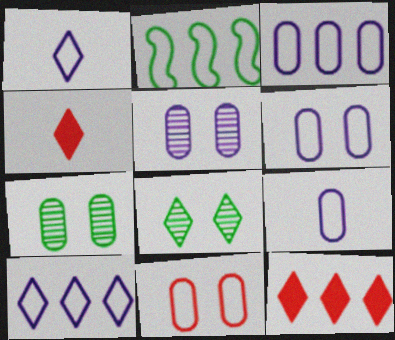[[1, 2, 11], 
[1, 8, 12], 
[2, 4, 5], 
[3, 6, 9], 
[4, 8, 10]]